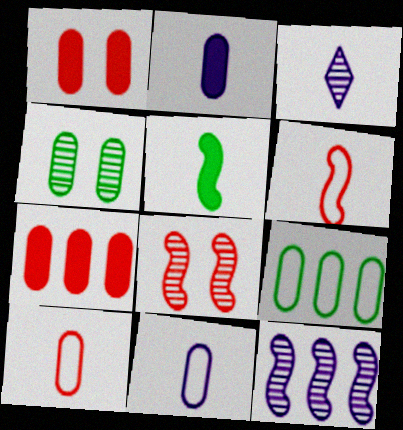[[3, 5, 10], 
[4, 7, 11]]